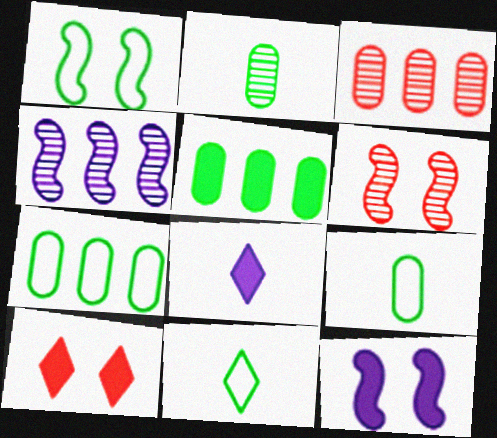[[1, 3, 8], 
[1, 6, 12], 
[1, 7, 11], 
[3, 11, 12], 
[4, 9, 10], 
[6, 7, 8]]